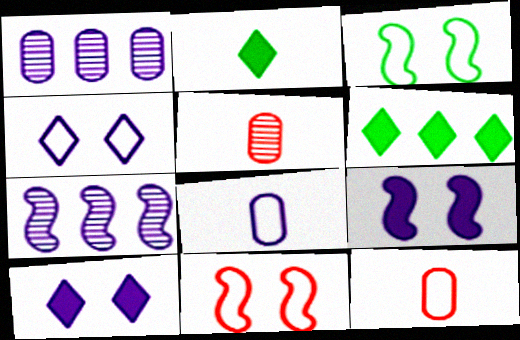[[1, 2, 11], 
[7, 8, 10]]